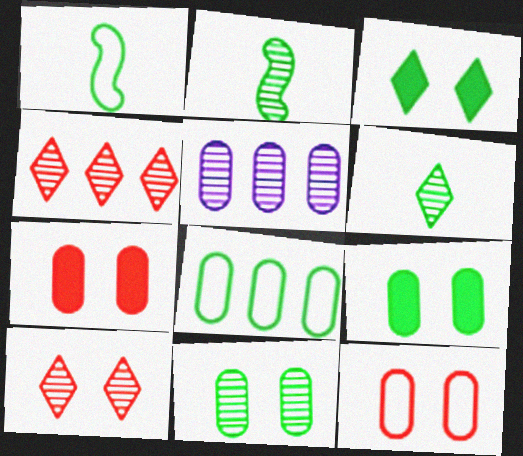[[2, 3, 8], 
[2, 5, 10]]